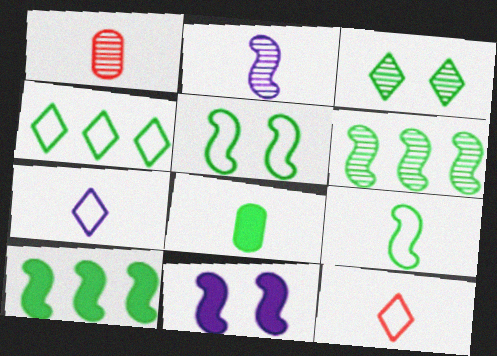[[1, 4, 11], 
[2, 8, 12]]